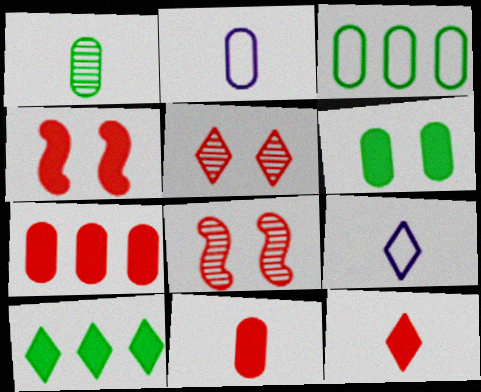[[1, 2, 11], 
[1, 3, 6], 
[2, 8, 10], 
[4, 7, 12], 
[5, 9, 10]]